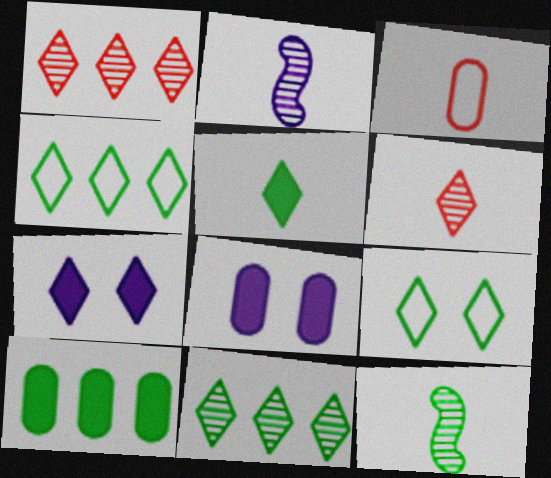[[2, 3, 5], 
[4, 6, 7], 
[5, 9, 11], 
[9, 10, 12]]